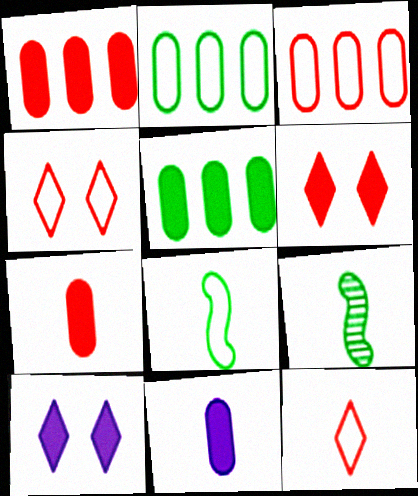[[3, 9, 10], 
[9, 11, 12]]